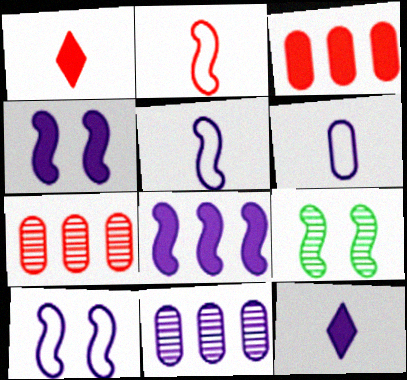[[2, 8, 9], 
[10, 11, 12]]